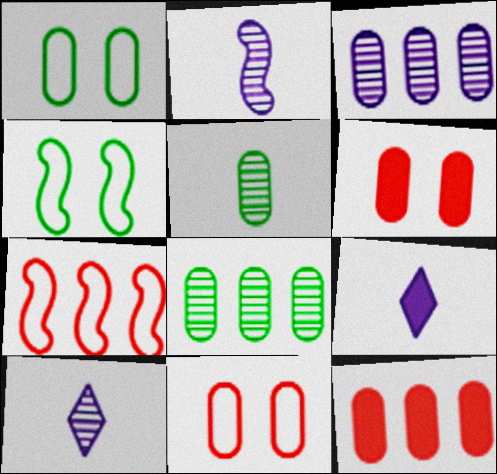[[4, 10, 12]]